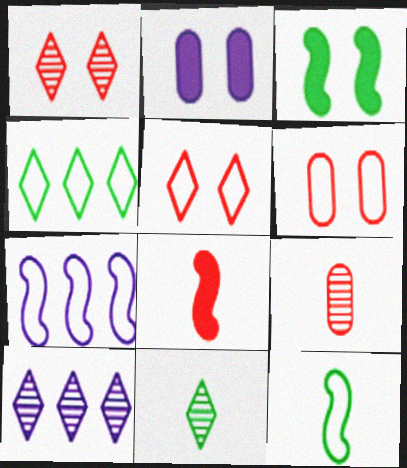[[1, 10, 11]]